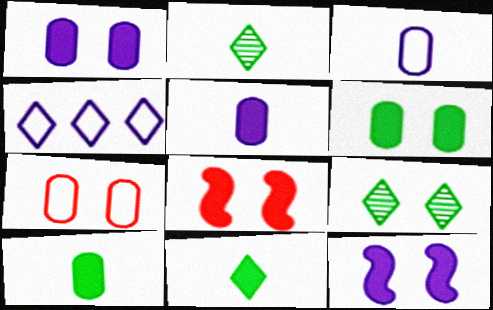[[7, 9, 12]]